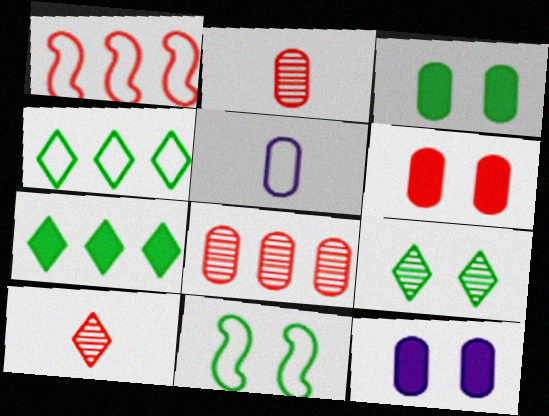[[1, 6, 10], 
[3, 5, 8], 
[3, 6, 12], 
[3, 9, 11]]